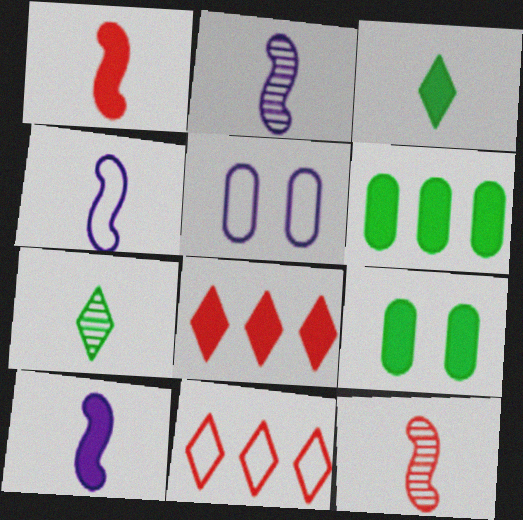[[2, 4, 10], 
[2, 9, 11], 
[8, 9, 10]]